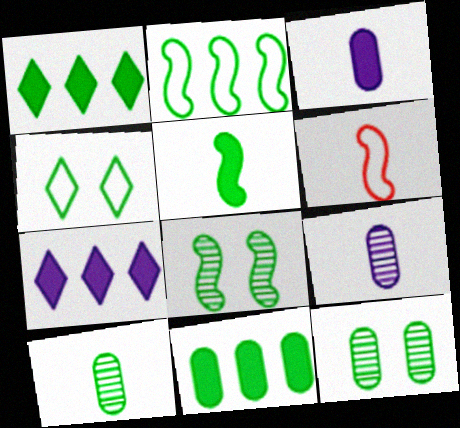[[2, 5, 8], 
[6, 7, 12]]